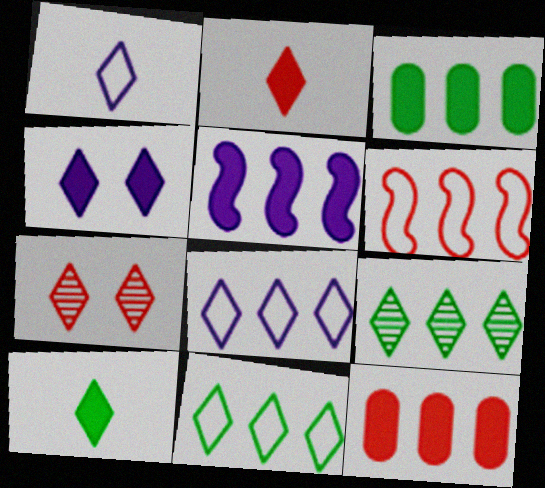[[7, 8, 10]]